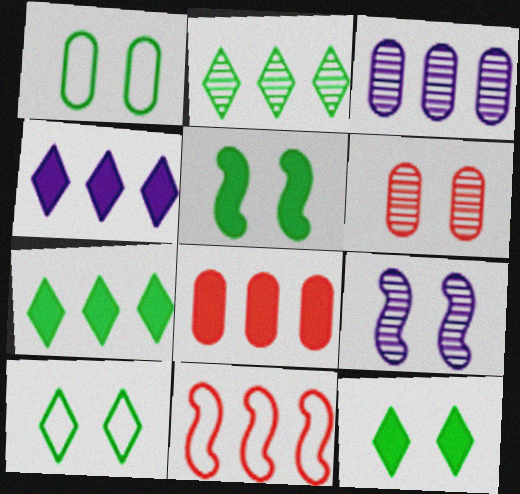[[3, 7, 11]]